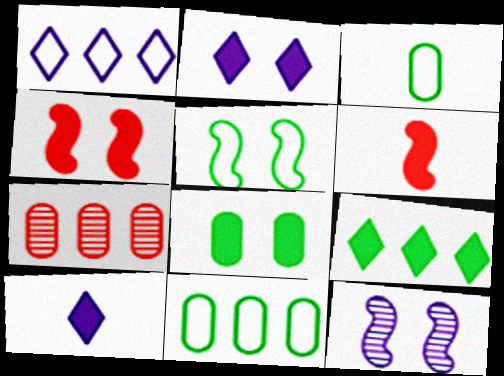[[2, 4, 8], 
[4, 5, 12], 
[5, 7, 10]]